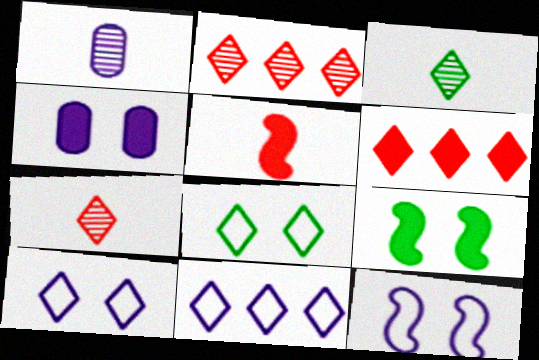[[3, 6, 10]]